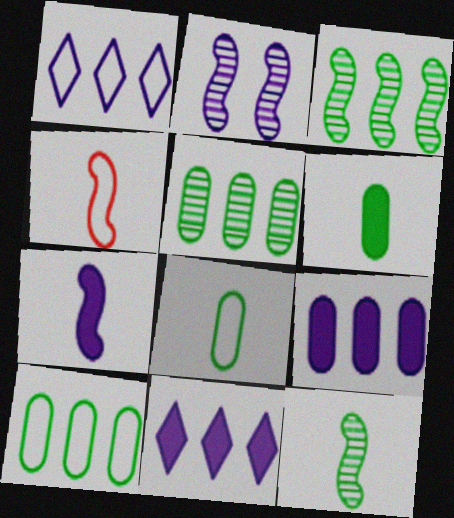[[4, 7, 12]]